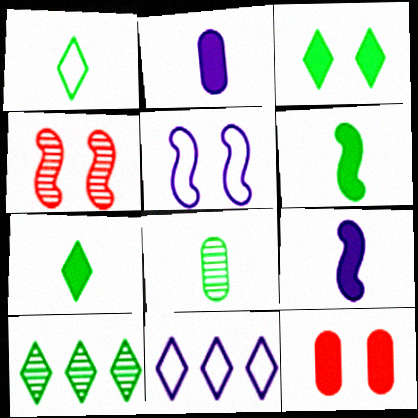[[1, 3, 10], 
[1, 6, 8]]